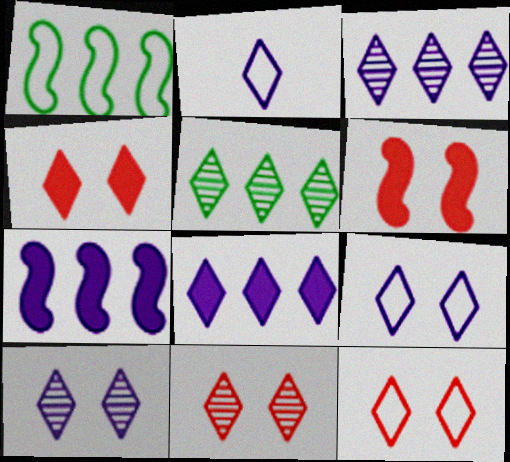[[2, 4, 5], 
[2, 8, 10], 
[4, 11, 12]]